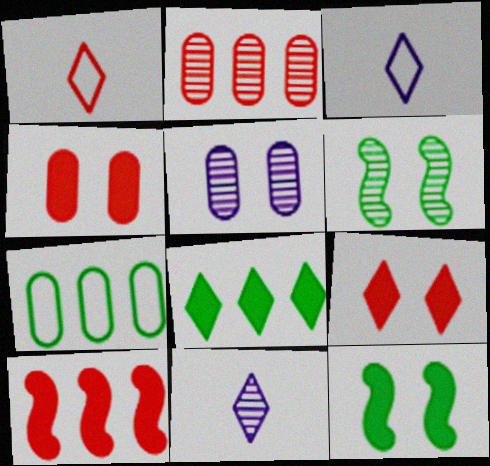[[2, 3, 12], 
[2, 6, 11]]